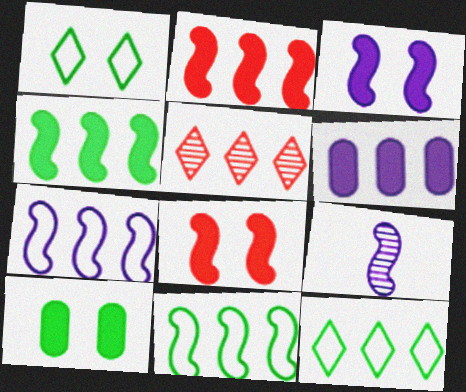[[3, 7, 9], 
[5, 6, 11], 
[8, 9, 11]]